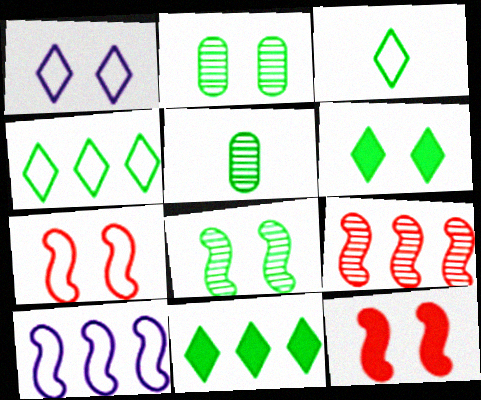[[1, 2, 12]]